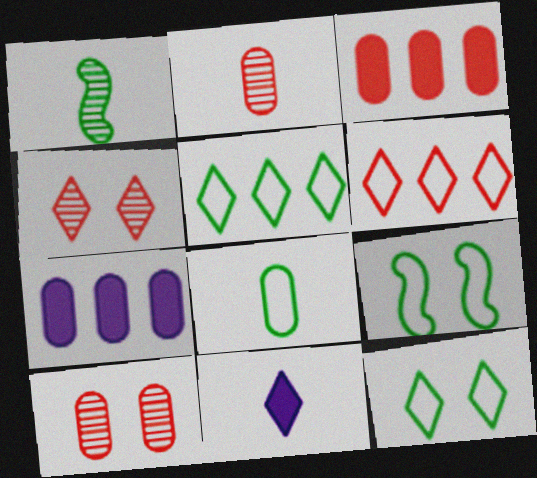[[4, 5, 11], 
[5, 8, 9], 
[7, 8, 10]]